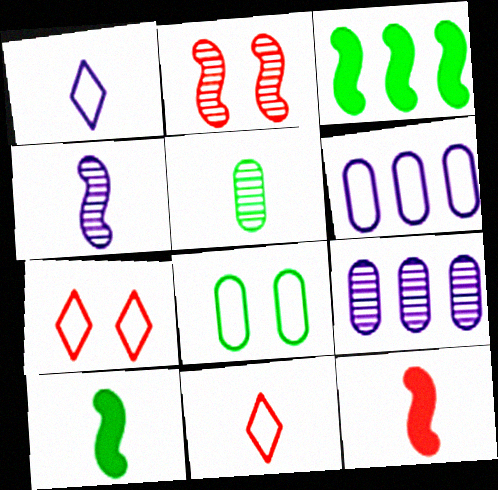[[1, 5, 12], 
[7, 9, 10]]